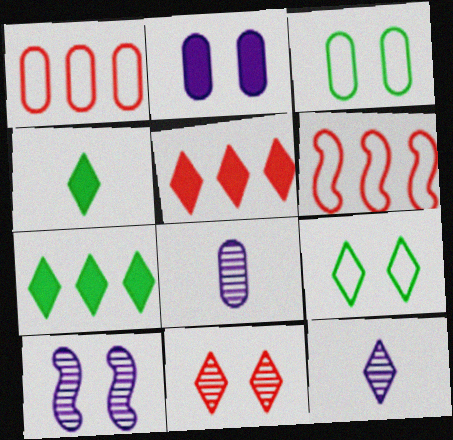[[1, 4, 10], 
[5, 9, 12]]